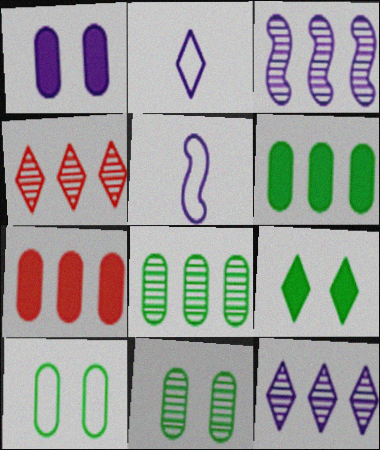[[1, 2, 3], 
[1, 5, 12], 
[2, 4, 9], 
[3, 4, 8]]